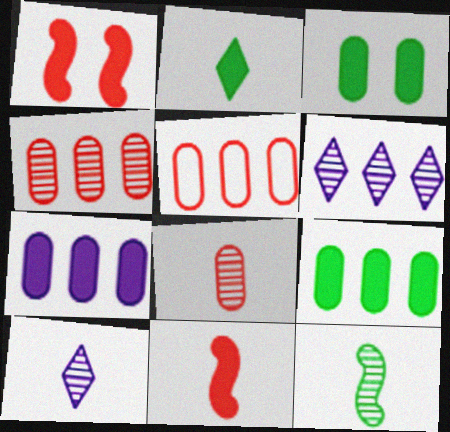[[1, 2, 7], 
[8, 10, 12]]